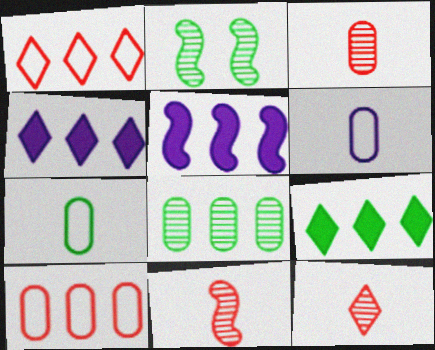[[1, 5, 8], 
[2, 7, 9], 
[3, 11, 12]]